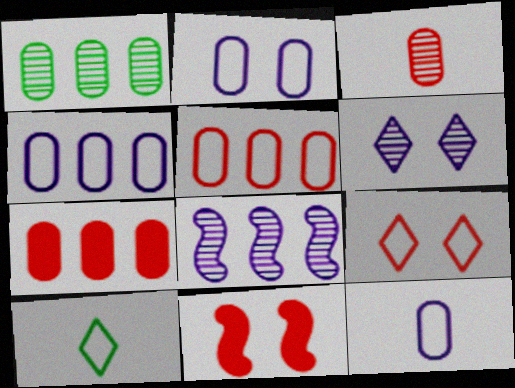[[1, 4, 7], 
[2, 4, 12]]